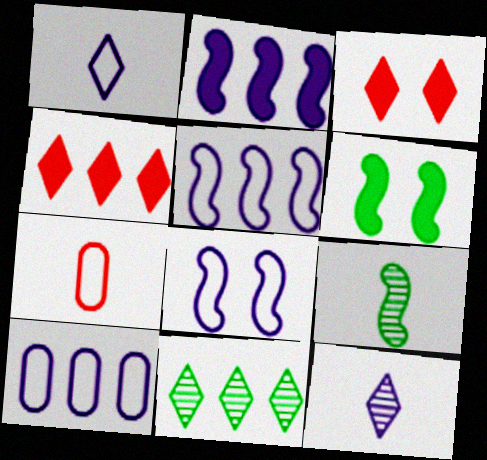[[1, 3, 11], 
[1, 8, 10], 
[3, 9, 10]]